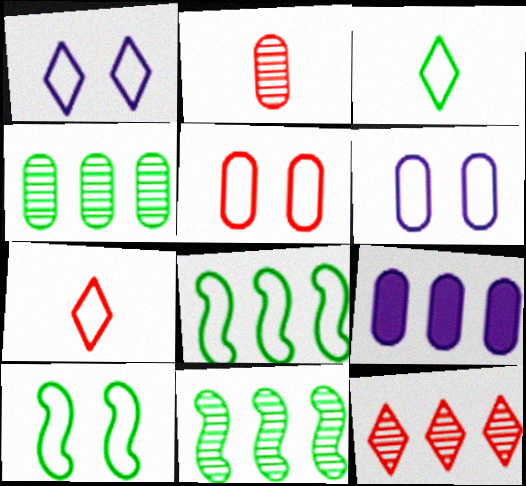[[1, 5, 10], 
[6, 7, 8], 
[8, 9, 12]]